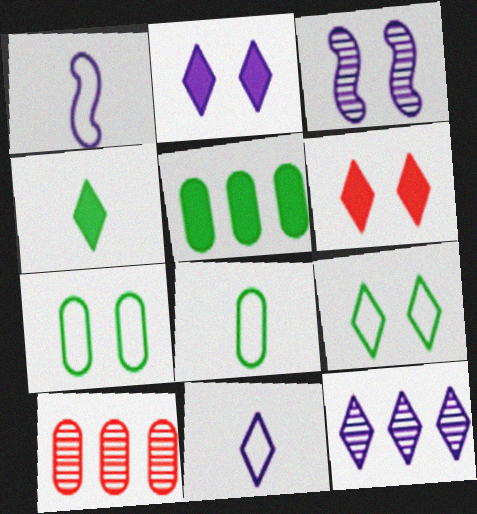[[2, 11, 12], 
[3, 6, 7]]